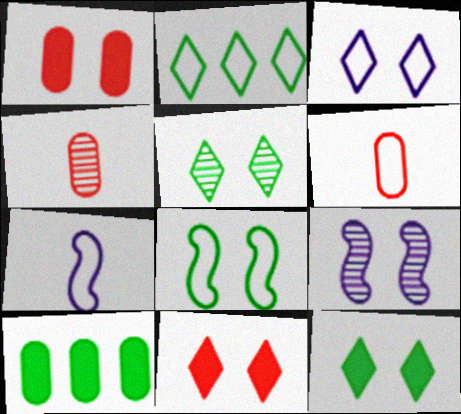[[3, 5, 11]]